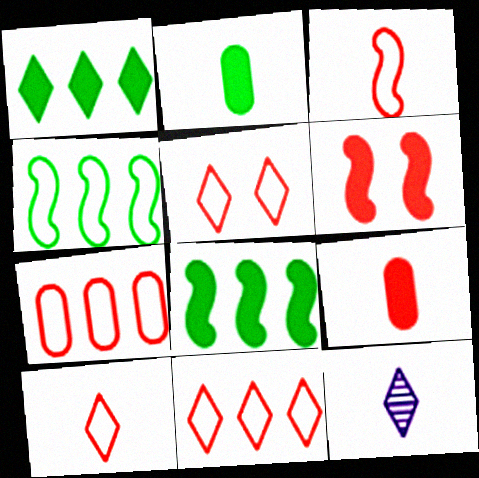[[1, 5, 12], 
[2, 3, 12], 
[3, 5, 7], 
[5, 10, 11]]